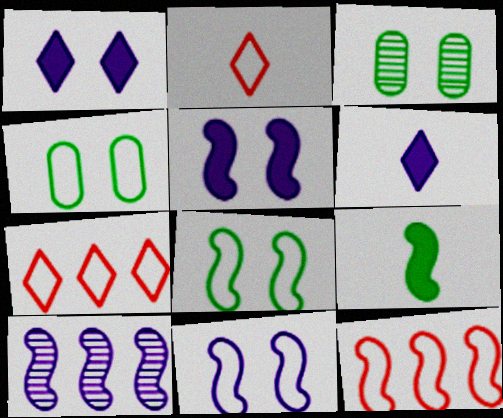[[3, 6, 12]]